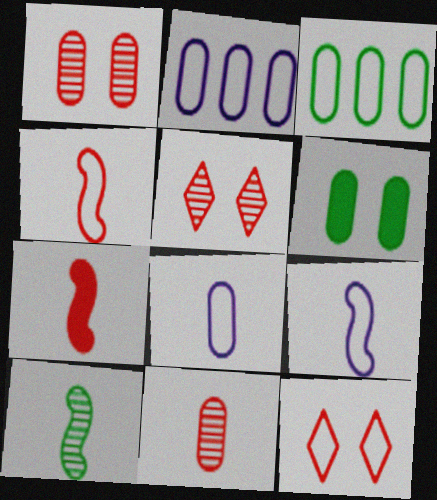[[2, 6, 11], 
[3, 9, 12], 
[7, 9, 10]]